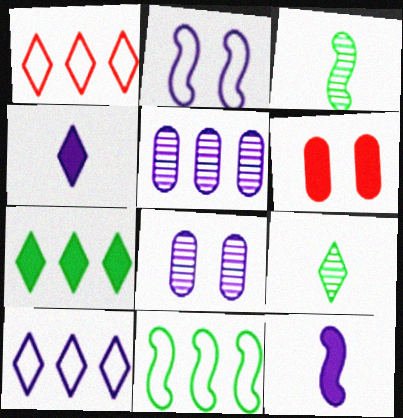[[2, 4, 5], 
[3, 6, 10], 
[6, 7, 12], 
[8, 10, 12]]